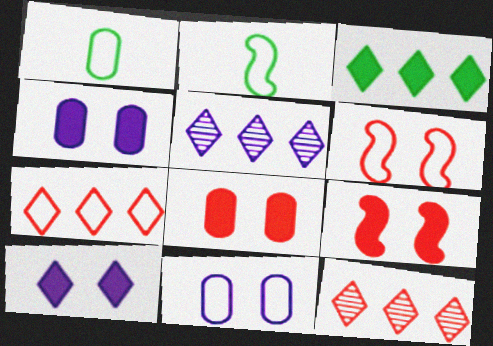[[1, 5, 9], 
[2, 4, 12], 
[2, 5, 8], 
[2, 7, 11], 
[3, 5, 7]]